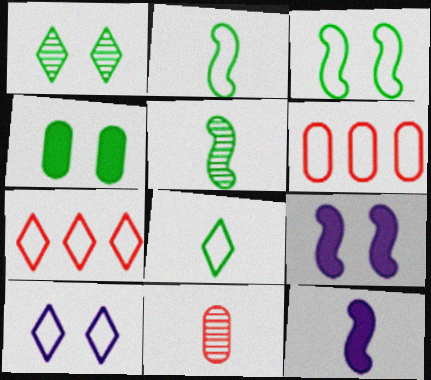[[1, 3, 4], 
[1, 6, 12], 
[2, 6, 10], 
[7, 8, 10], 
[8, 11, 12]]